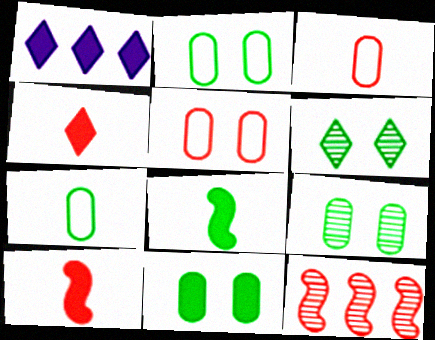[[1, 10, 11], 
[2, 9, 11], 
[4, 5, 12]]